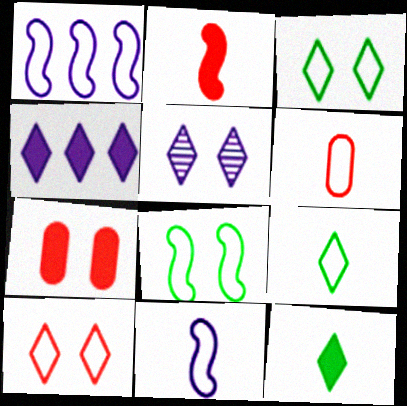[[1, 3, 6], 
[5, 7, 8], 
[6, 9, 11]]